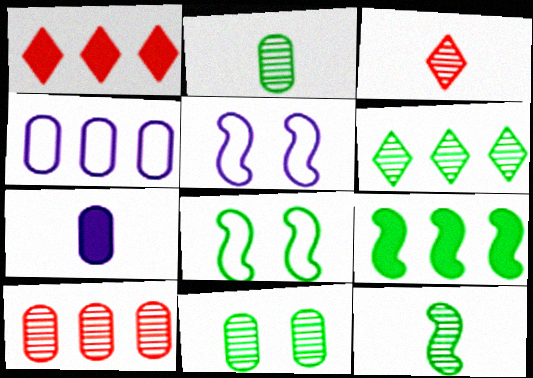[[1, 2, 5], 
[6, 11, 12], 
[8, 9, 12]]